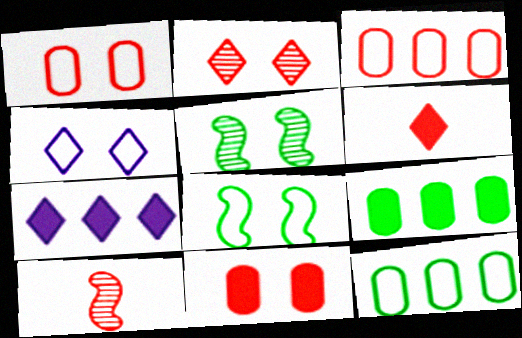[[1, 4, 8], 
[4, 5, 11], 
[4, 9, 10]]